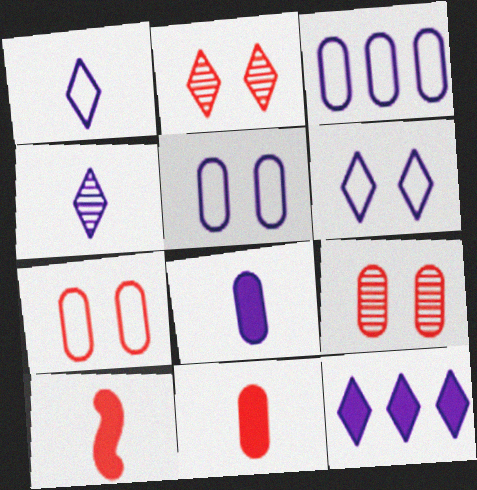[[4, 6, 12]]